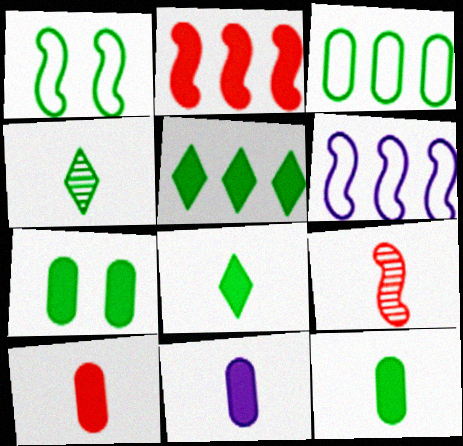[[10, 11, 12]]